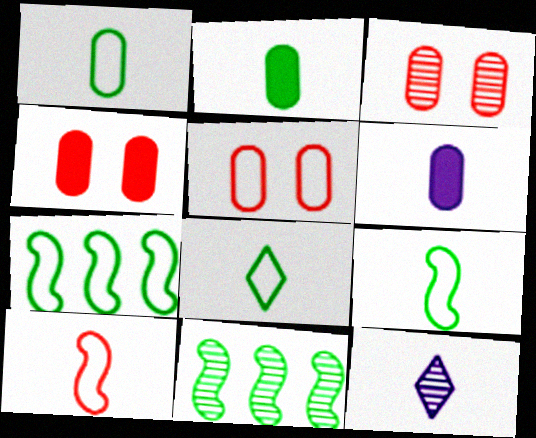[[1, 8, 9], 
[2, 10, 12], 
[3, 4, 5], 
[3, 11, 12], 
[4, 7, 12]]